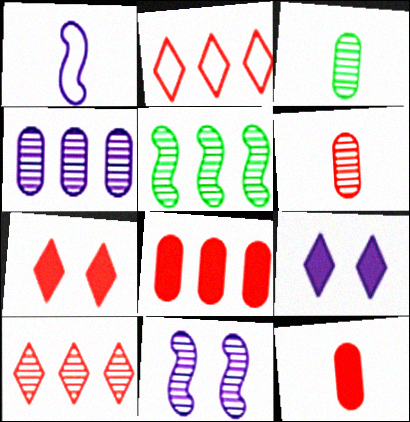[[1, 4, 9], 
[3, 10, 11], 
[4, 5, 10]]